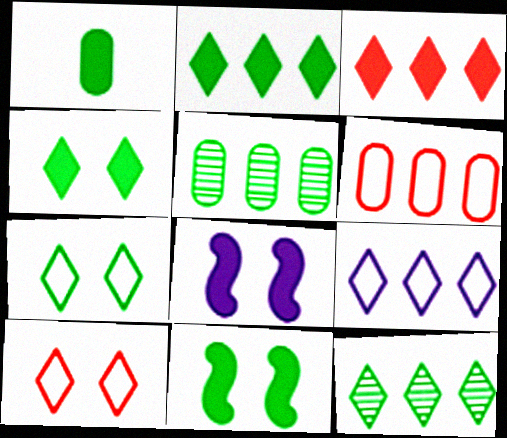[[1, 2, 11], 
[1, 3, 8], 
[3, 9, 12]]